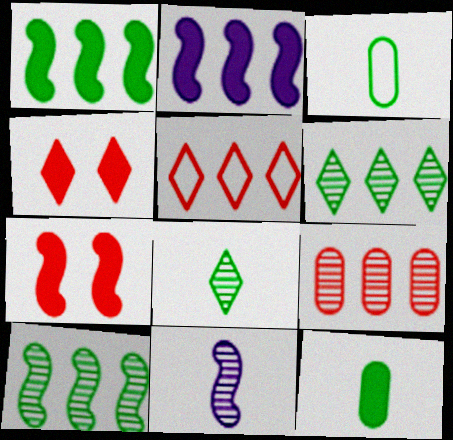[[2, 4, 12]]